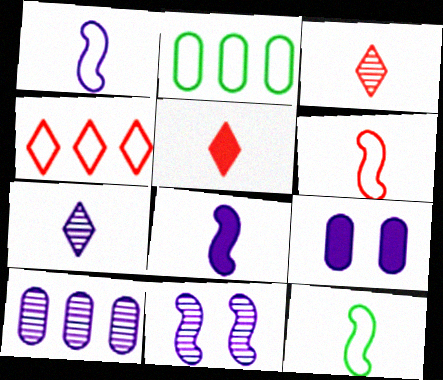[[1, 6, 12], 
[2, 5, 11], 
[7, 10, 11]]